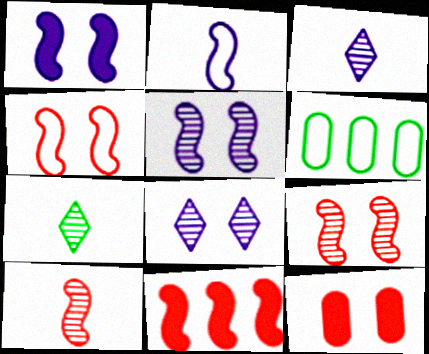[[4, 10, 11]]